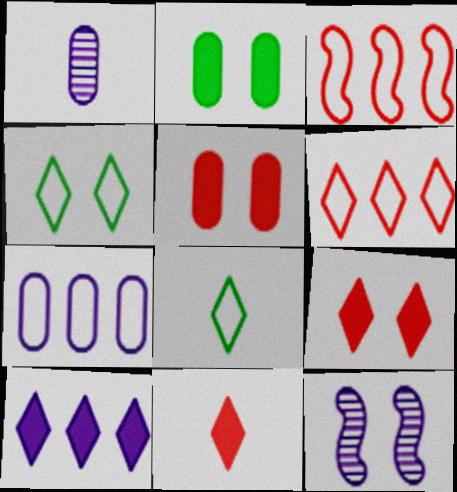[[4, 5, 12]]